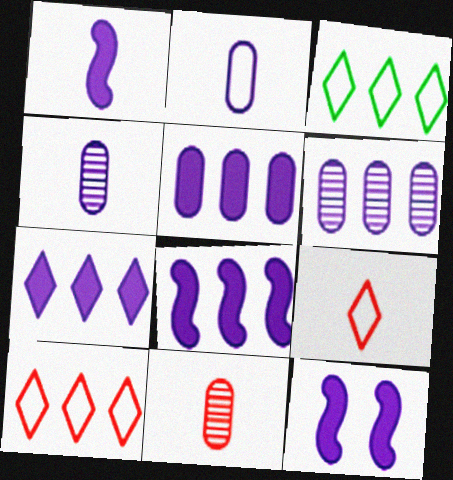[[1, 8, 12], 
[3, 11, 12], 
[5, 7, 8]]